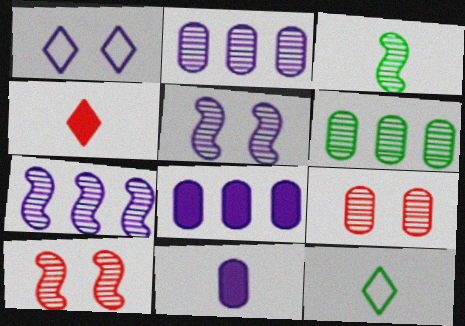[[1, 7, 11], 
[3, 7, 10], 
[8, 10, 12]]